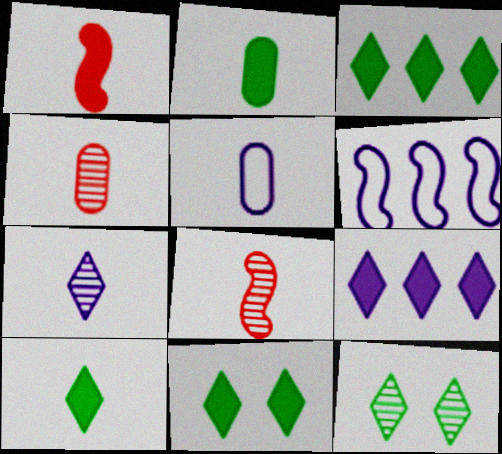[[2, 4, 5], 
[3, 10, 11], 
[4, 6, 11], 
[5, 8, 10]]